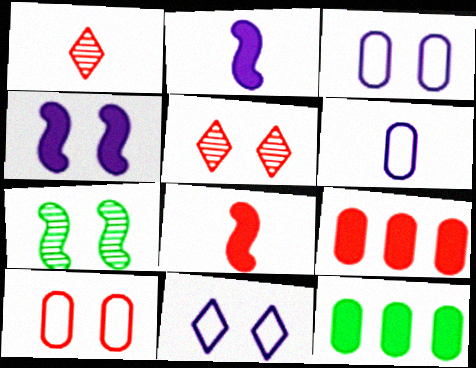[]